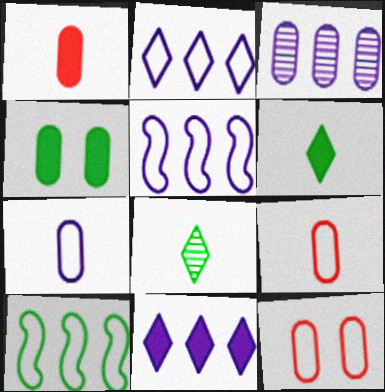[[3, 4, 9], 
[3, 5, 11], 
[4, 8, 10]]